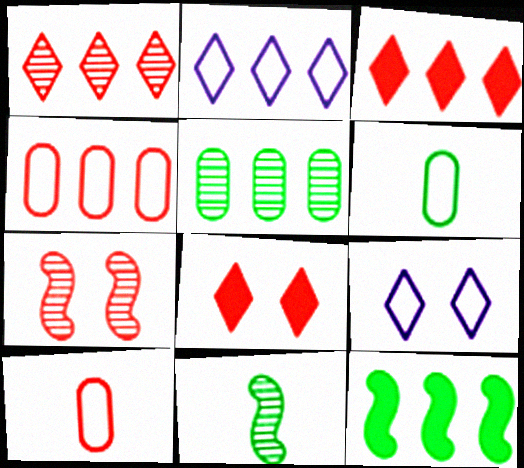[[3, 7, 10]]